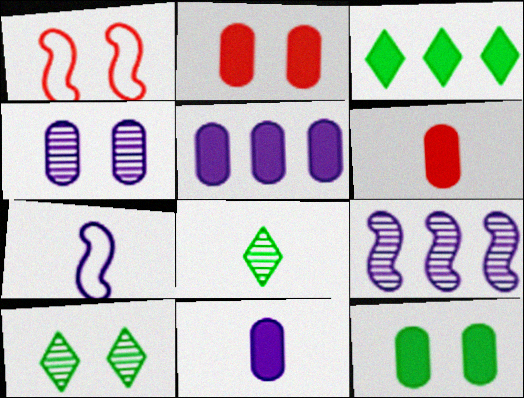[[1, 5, 8], 
[5, 6, 12], 
[6, 7, 8]]